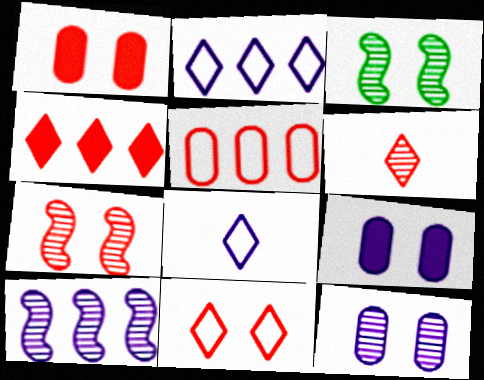[[1, 7, 11], 
[3, 9, 11], 
[4, 6, 11], 
[8, 9, 10]]